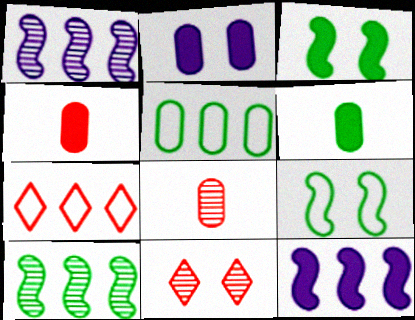[[2, 5, 8], 
[2, 9, 11]]